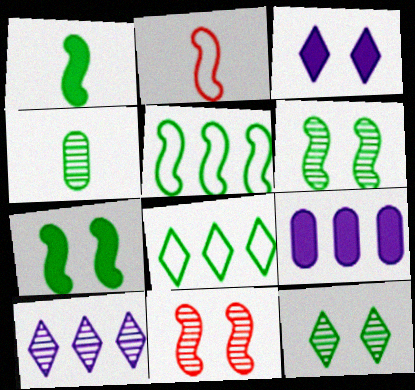[[1, 5, 6], 
[2, 9, 12], 
[4, 7, 8], 
[4, 10, 11]]